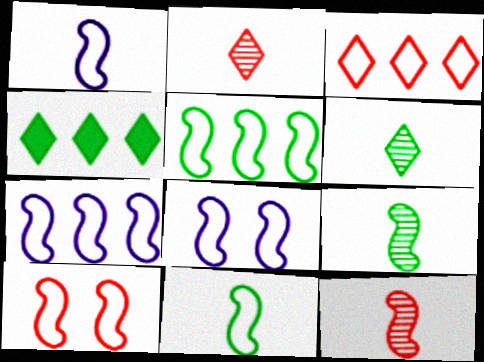[[1, 5, 10], 
[1, 7, 8], 
[7, 10, 11]]